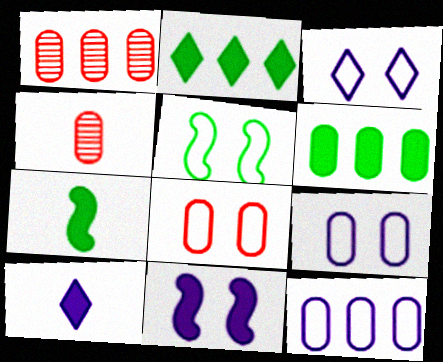[[1, 3, 7], 
[1, 5, 10], 
[1, 6, 12], 
[3, 5, 8], 
[4, 6, 9]]